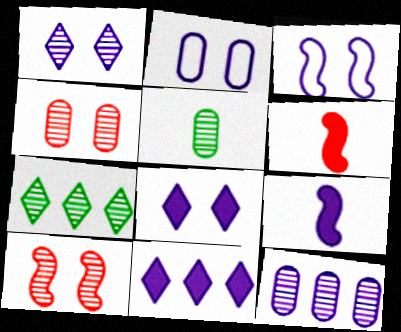[[2, 6, 7], 
[4, 5, 12]]